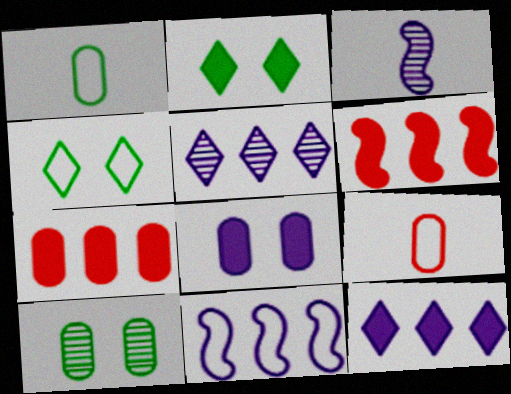[[3, 4, 7], 
[4, 9, 11]]